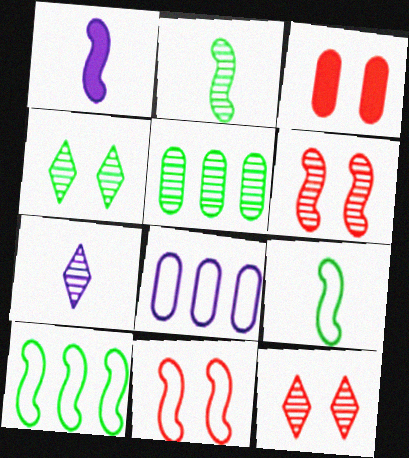[[1, 6, 10], 
[2, 4, 5], 
[3, 7, 10], 
[3, 11, 12], 
[5, 6, 7]]